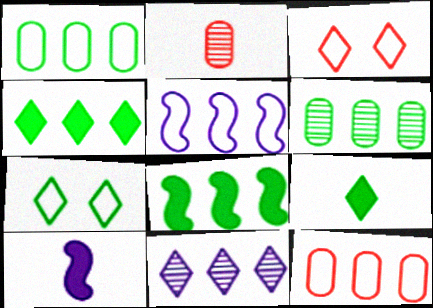[[3, 6, 10], 
[3, 9, 11], 
[8, 11, 12]]